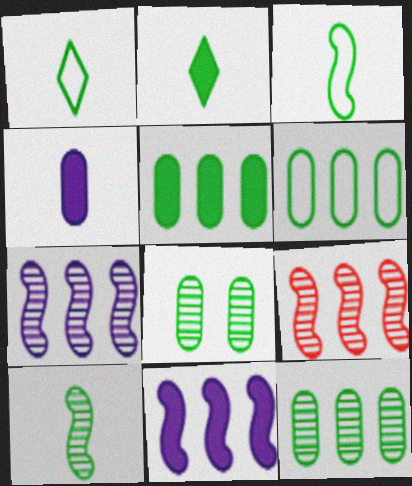[[5, 6, 12]]